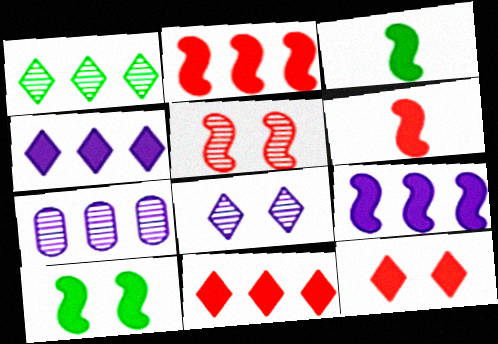[[6, 9, 10]]